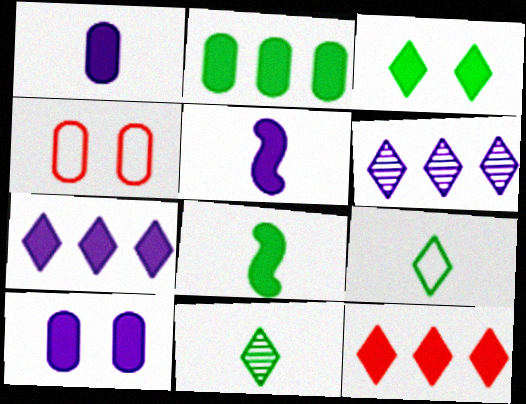[[2, 3, 8], 
[4, 6, 8], 
[5, 7, 10], 
[8, 10, 12]]